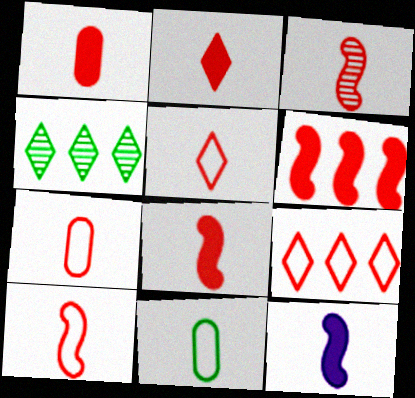[[1, 2, 8], 
[1, 3, 5], 
[2, 3, 7], 
[3, 8, 10], 
[5, 7, 10]]